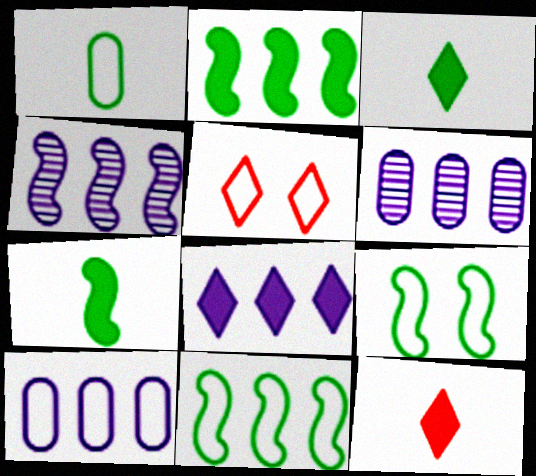[[4, 8, 10], 
[5, 6, 7], 
[6, 9, 12]]